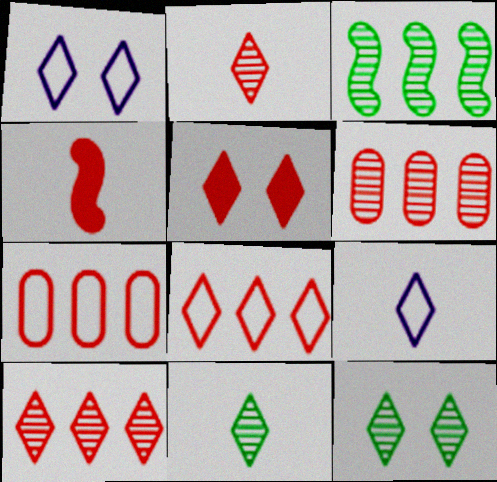[[1, 5, 12], 
[2, 5, 8]]